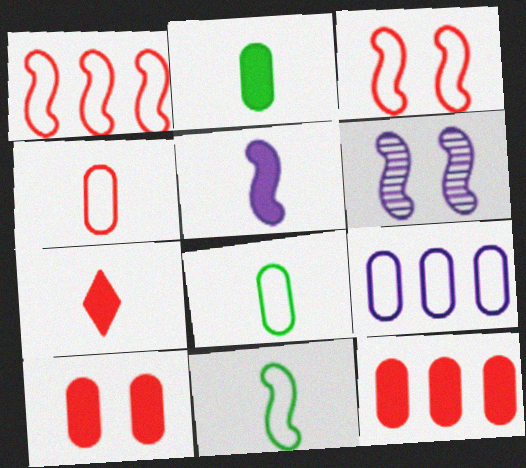[[2, 5, 7]]